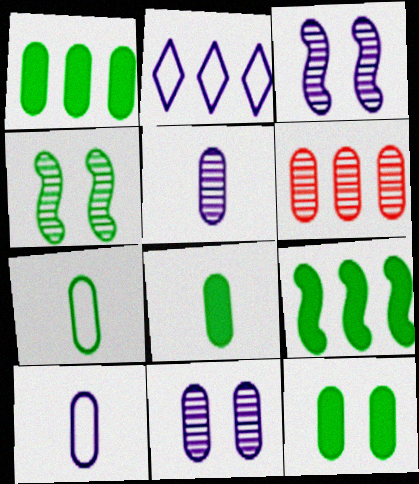[[1, 8, 12], 
[2, 6, 9], 
[6, 10, 12]]